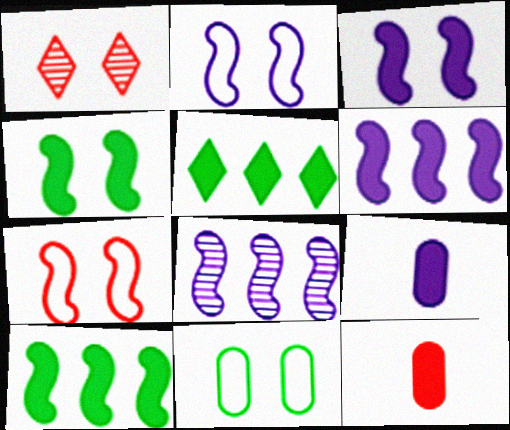[[1, 3, 11], 
[3, 5, 12]]